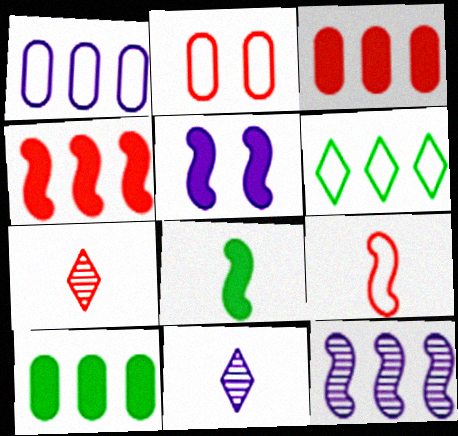[[1, 5, 11], 
[2, 4, 7], 
[3, 6, 12], 
[4, 5, 8]]